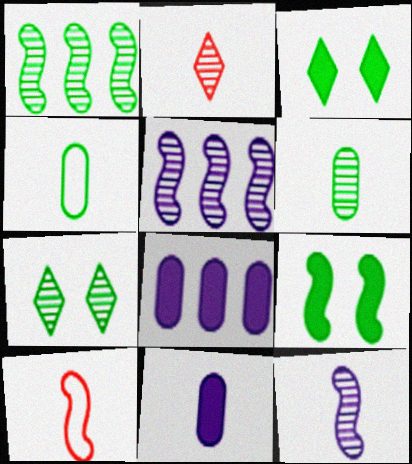[[1, 3, 4], 
[1, 6, 7], 
[2, 6, 12], 
[5, 9, 10], 
[7, 8, 10]]